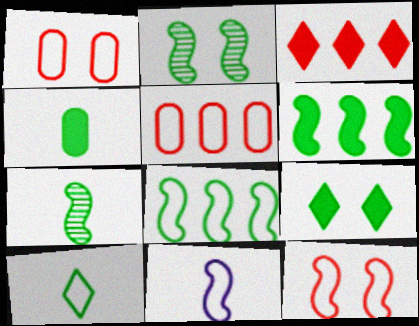[[4, 6, 9], 
[4, 7, 10], 
[8, 11, 12]]